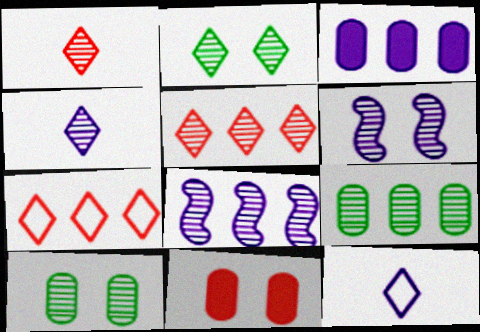[[1, 6, 9], 
[1, 8, 10], 
[2, 4, 5], 
[3, 6, 12], 
[5, 8, 9]]